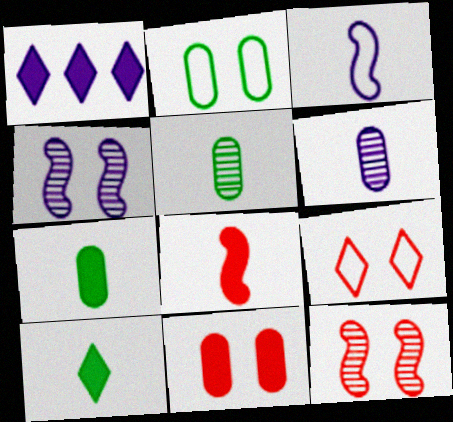[[9, 11, 12]]